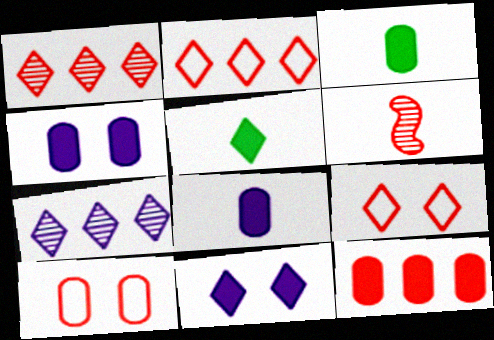[[3, 4, 12], 
[5, 7, 9], 
[6, 9, 12]]